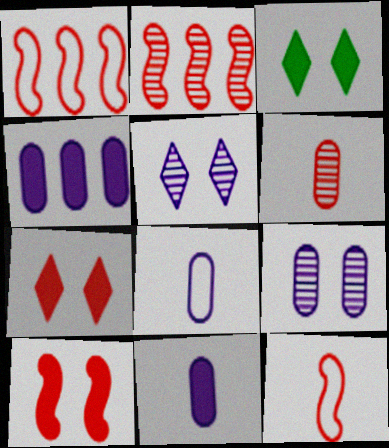[[1, 6, 7], 
[2, 3, 8], 
[2, 10, 12], 
[4, 8, 9]]